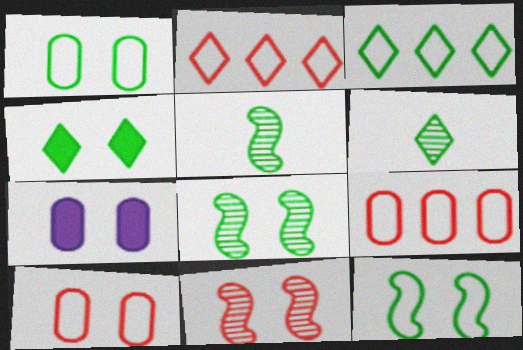[[1, 4, 8], 
[2, 5, 7], 
[3, 4, 6]]